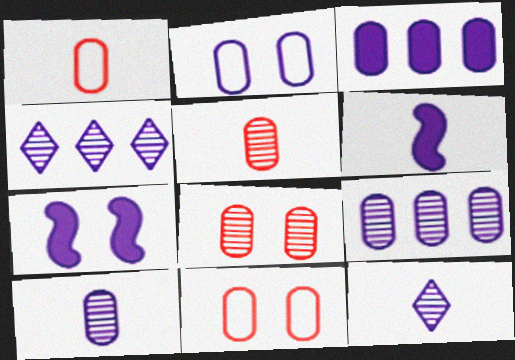[[2, 3, 10], 
[2, 4, 6]]